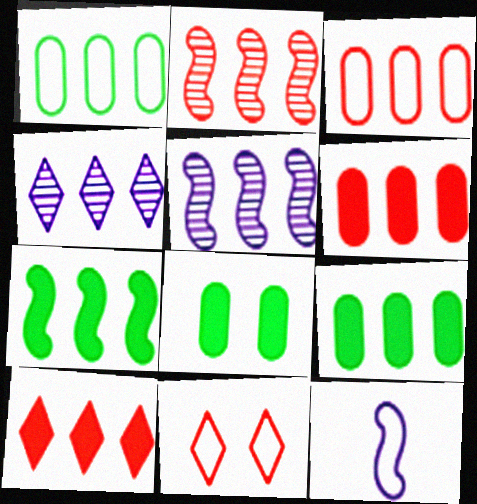[[1, 5, 10], 
[1, 11, 12], 
[2, 3, 10], 
[3, 4, 7]]